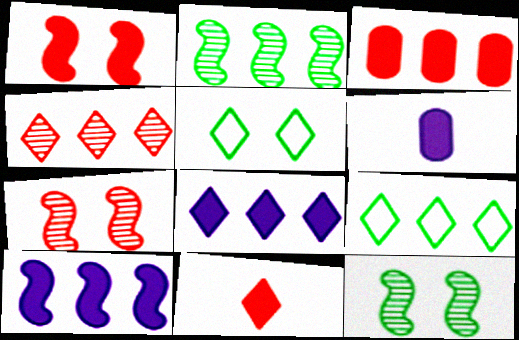[[1, 3, 11], 
[4, 8, 9], 
[6, 7, 9]]